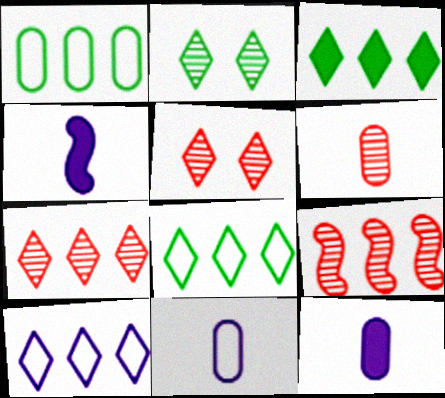[[1, 4, 5], 
[3, 7, 10], 
[5, 6, 9]]